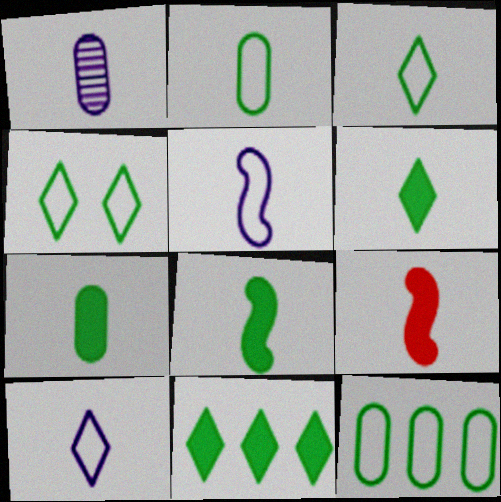[[1, 3, 9], 
[6, 7, 8]]